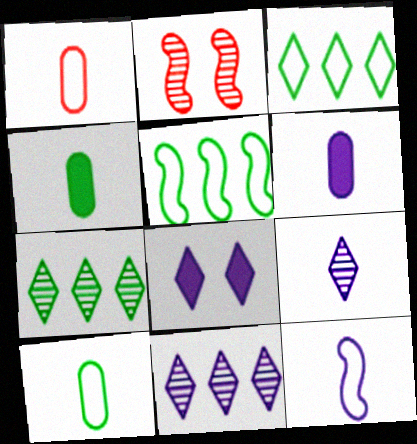[[2, 3, 6], 
[6, 9, 12]]